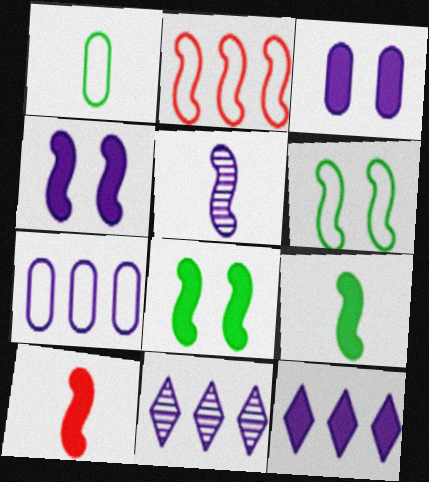[[2, 5, 8]]